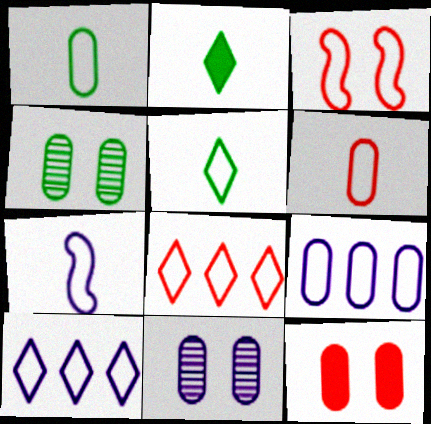[[1, 3, 10], 
[3, 5, 9], 
[3, 6, 8], 
[5, 6, 7]]